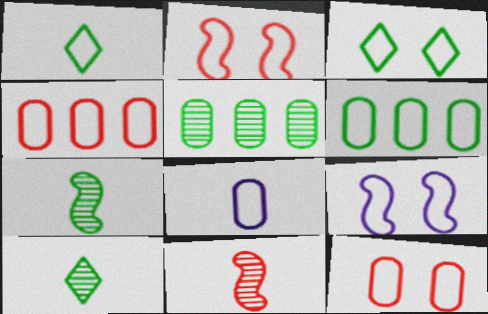[[1, 4, 9], 
[3, 9, 12], 
[6, 8, 12]]